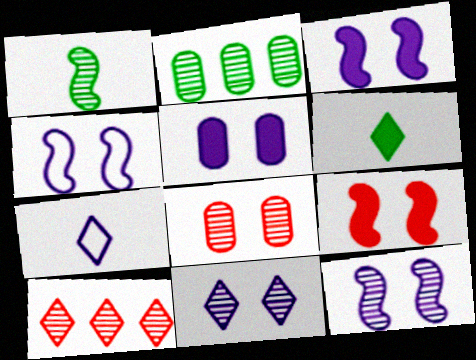[[2, 7, 9], 
[3, 4, 12], 
[4, 5, 11]]